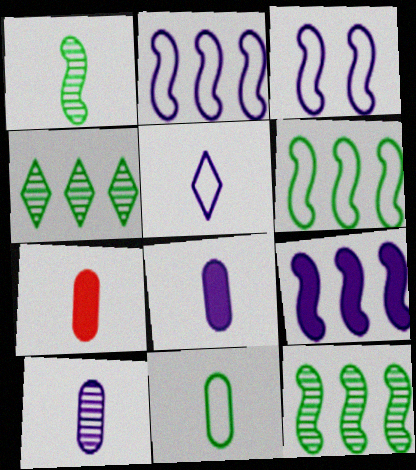[[1, 5, 7], 
[3, 4, 7], 
[7, 10, 11]]